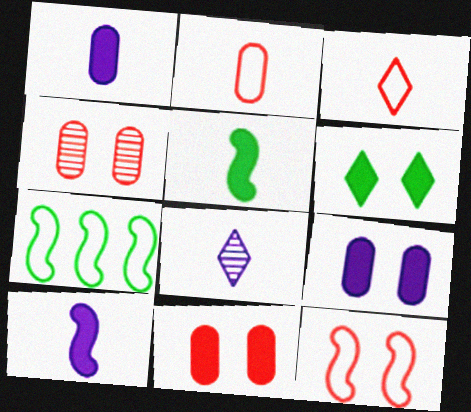[[2, 5, 8], 
[7, 8, 11]]